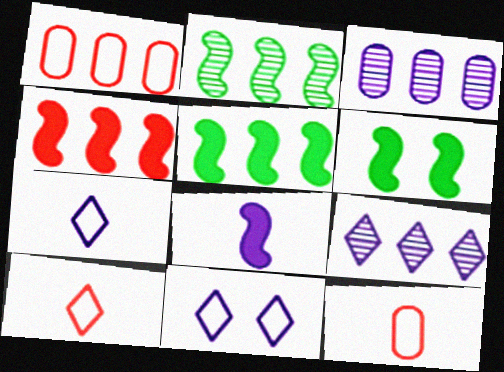[[1, 5, 9], 
[3, 6, 10], 
[3, 8, 11], 
[4, 6, 8], 
[6, 9, 12]]